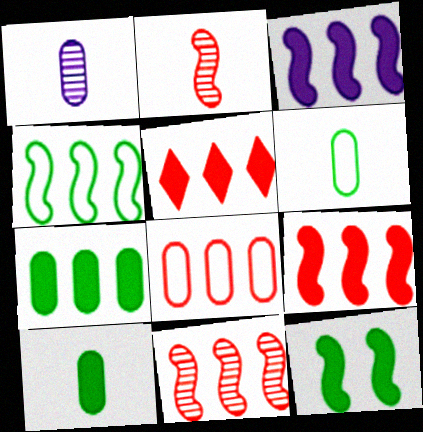[[3, 4, 11], 
[3, 5, 7], 
[5, 8, 11]]